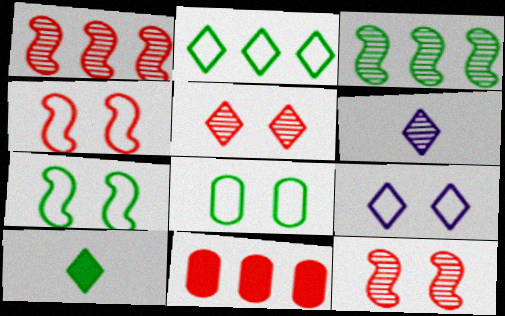[[3, 8, 10], 
[4, 8, 9], 
[6, 7, 11]]